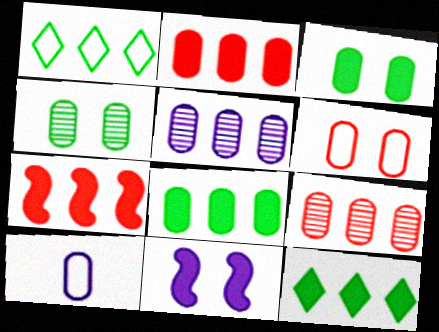[[1, 5, 7], 
[2, 4, 10], 
[3, 9, 10]]